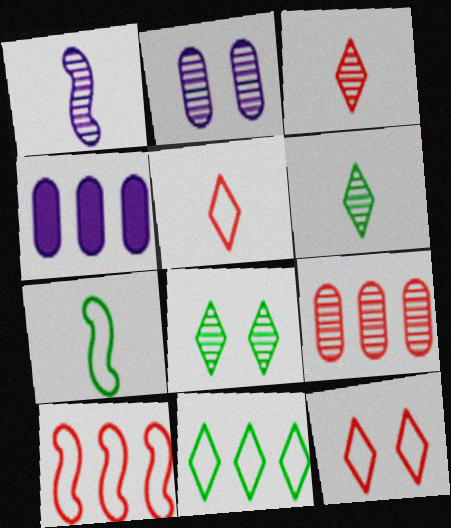[[1, 8, 9]]